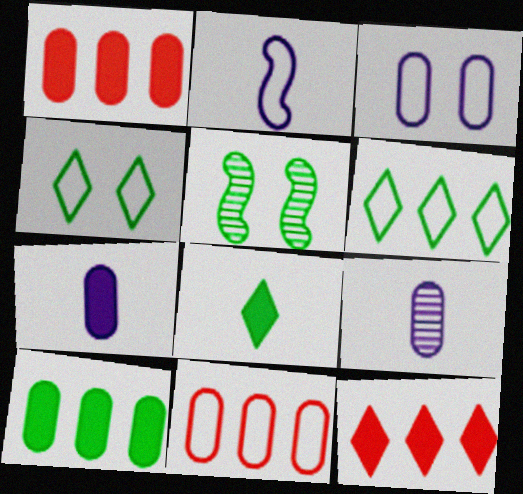[[2, 4, 11]]